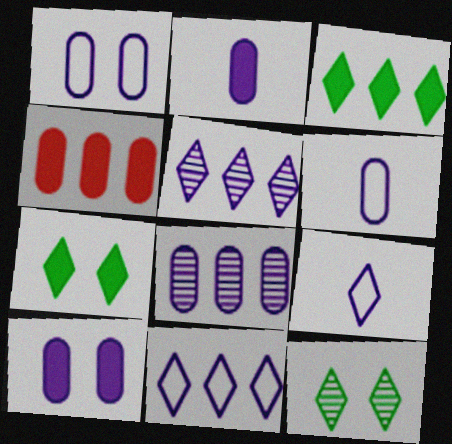[[1, 2, 8], 
[6, 8, 10]]